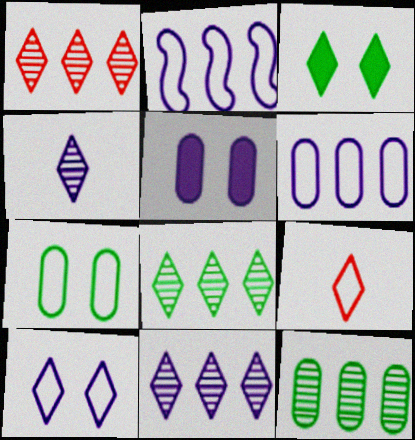[[1, 8, 11], 
[2, 4, 5], 
[2, 7, 9], 
[3, 9, 11]]